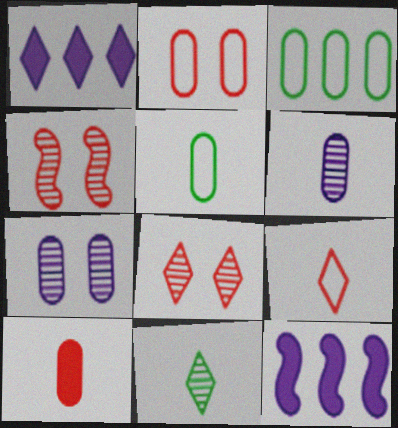[[1, 4, 5], 
[2, 11, 12], 
[3, 7, 10], 
[5, 6, 10], 
[5, 8, 12]]